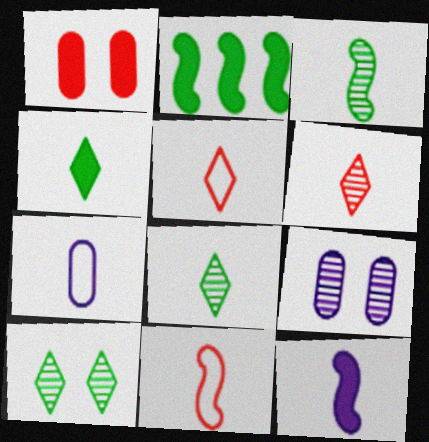[[2, 5, 9], 
[3, 11, 12]]